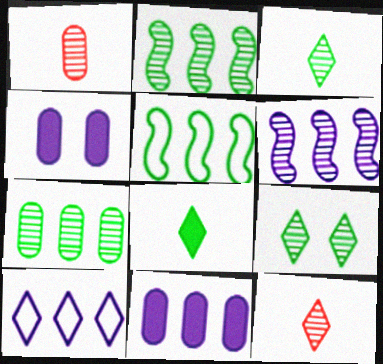[[1, 6, 9], 
[4, 5, 12], 
[6, 10, 11]]